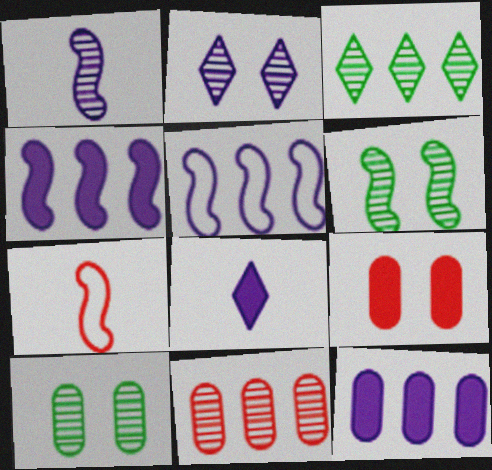[[4, 6, 7]]